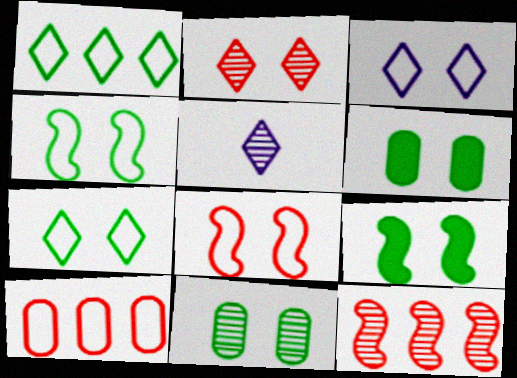[[5, 9, 10], 
[5, 11, 12], 
[7, 9, 11]]